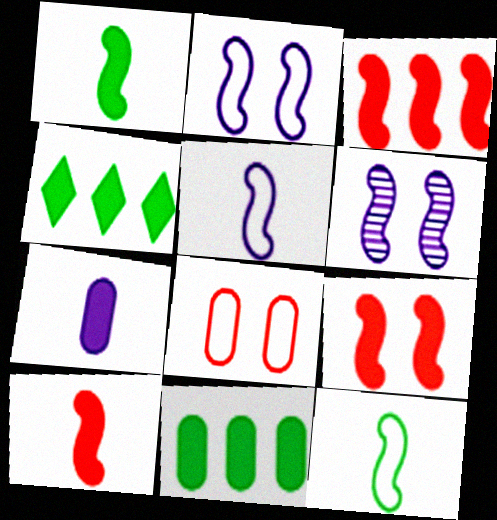[[3, 6, 12], 
[3, 9, 10], 
[4, 7, 9]]